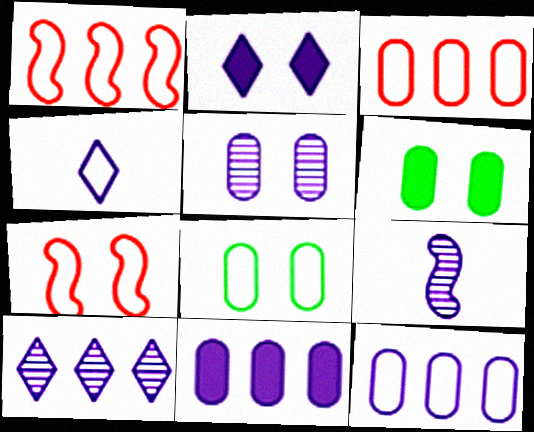[[1, 4, 8], 
[2, 4, 10], 
[2, 9, 12], 
[5, 9, 10]]